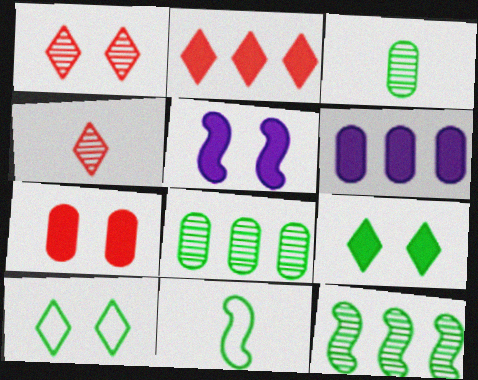[[1, 6, 11], 
[5, 7, 9], 
[8, 9, 11]]